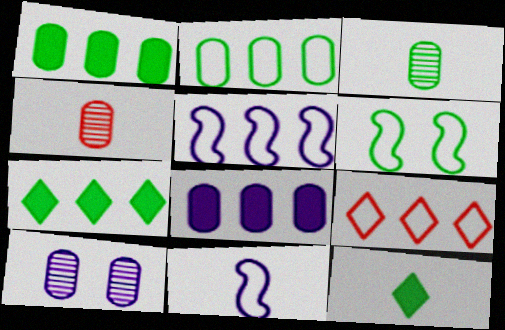[[2, 5, 9], 
[3, 6, 7], 
[4, 11, 12]]